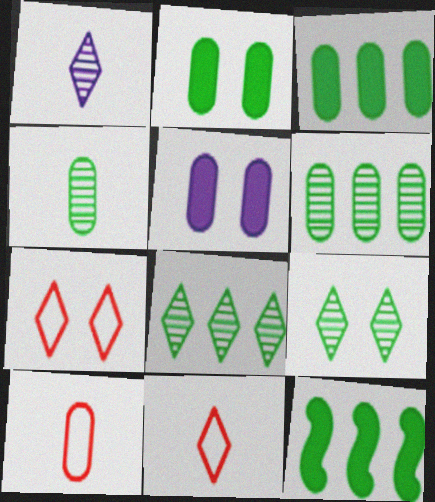[[5, 6, 10]]